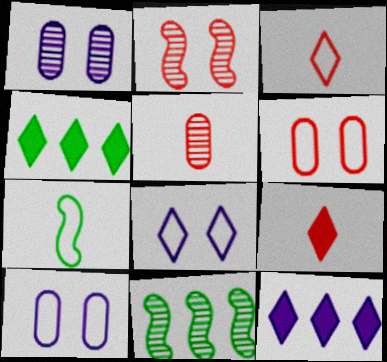[[9, 10, 11]]